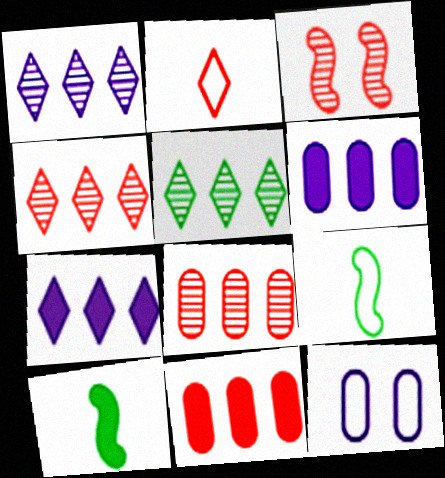[[1, 4, 5], 
[2, 3, 11], 
[4, 10, 12]]